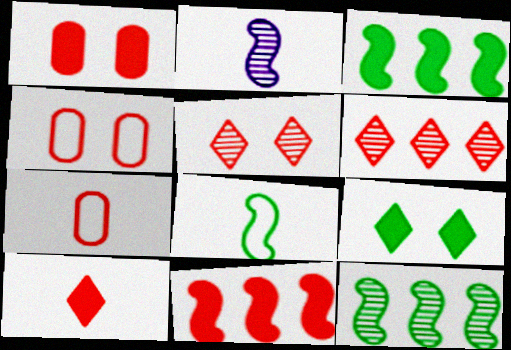[[1, 10, 11], 
[5, 7, 11]]